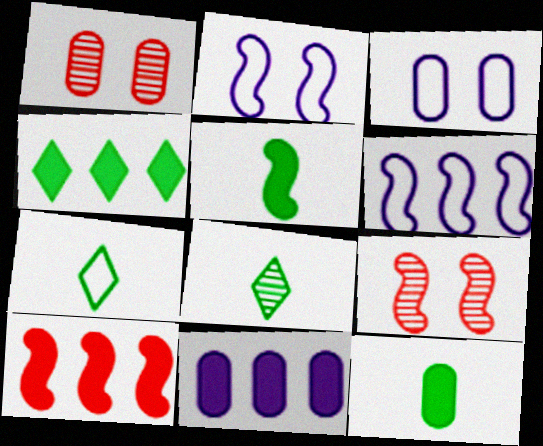[[3, 8, 10], 
[4, 10, 11], 
[5, 6, 9], 
[7, 9, 11]]